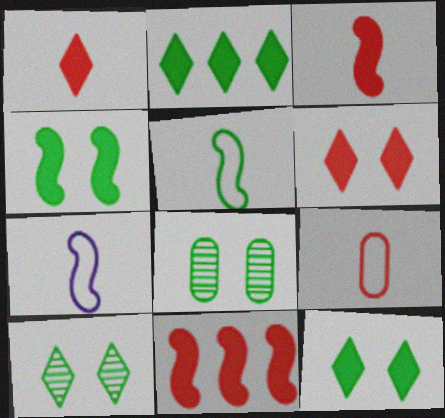[[2, 5, 8]]